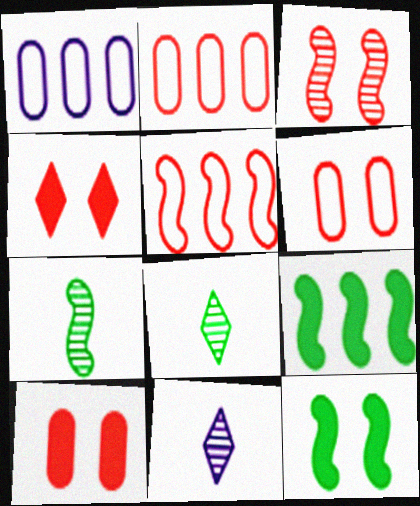[[1, 4, 7], 
[2, 11, 12], 
[3, 4, 6], 
[6, 9, 11]]